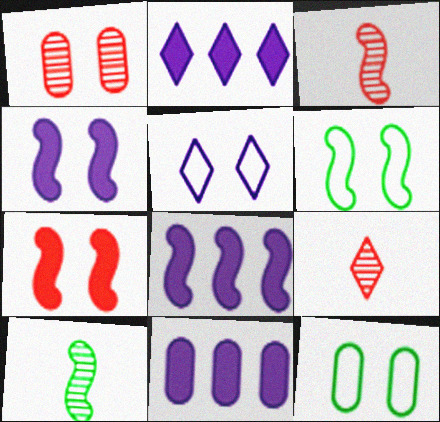[[2, 3, 12], 
[2, 8, 11], 
[3, 6, 8], 
[6, 9, 11], 
[8, 9, 12]]